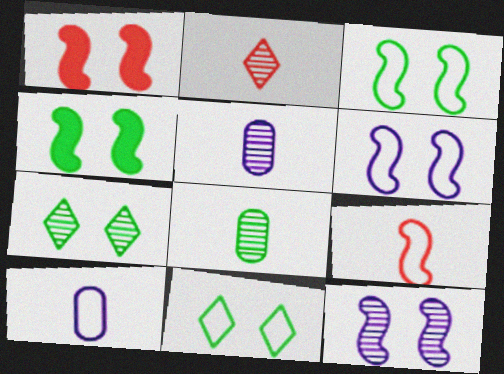[[1, 3, 12]]